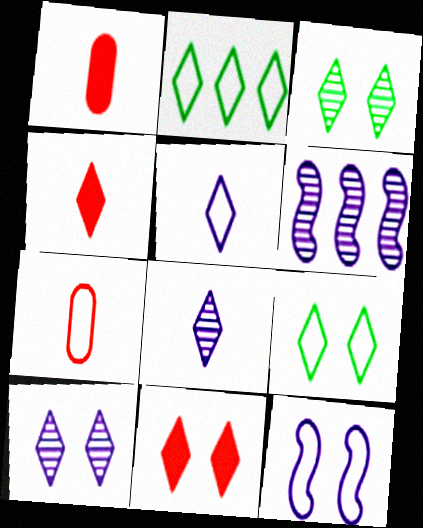[[1, 6, 9], 
[2, 4, 10], 
[2, 7, 12], 
[2, 8, 11], 
[9, 10, 11]]